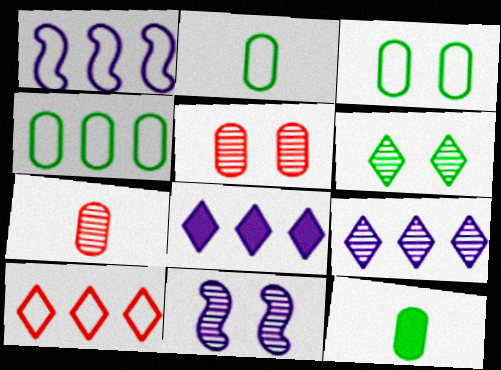[[1, 4, 10], 
[2, 3, 4], 
[5, 6, 11], 
[10, 11, 12]]